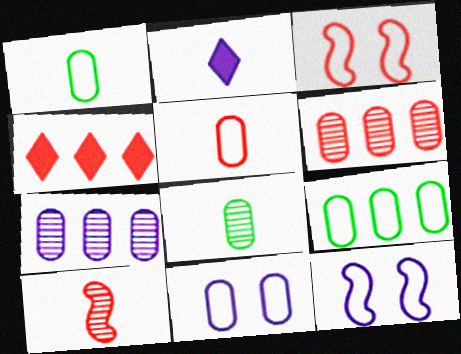[[1, 2, 10], 
[2, 7, 12], 
[4, 8, 12], 
[5, 9, 11]]